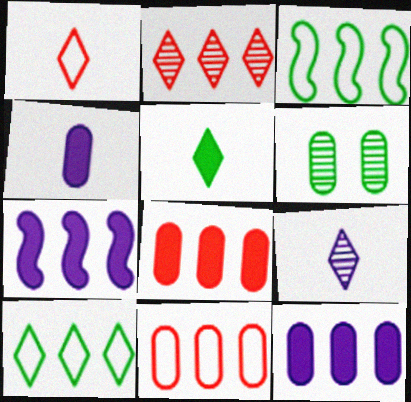[[1, 5, 9], 
[1, 6, 7], 
[2, 3, 12], 
[3, 5, 6], 
[4, 6, 11]]